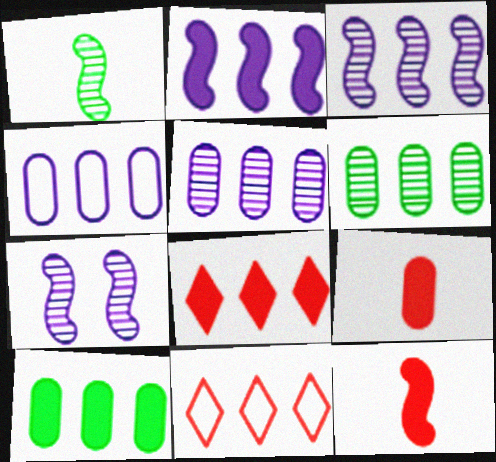[[2, 6, 11], 
[2, 8, 10], 
[3, 10, 11]]